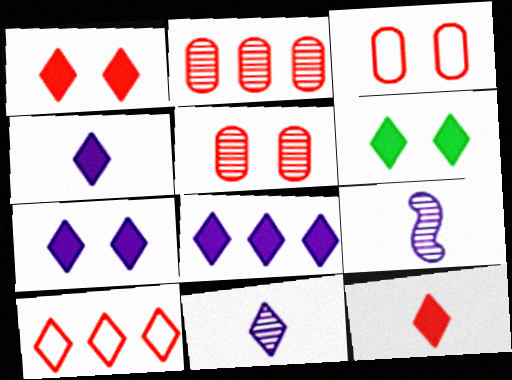[[1, 6, 7], 
[4, 7, 8], 
[6, 8, 12], 
[6, 10, 11]]